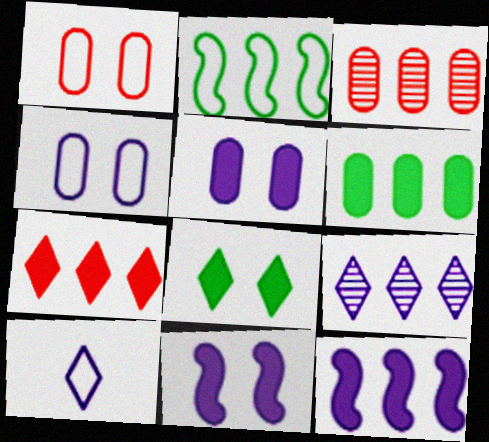[[1, 2, 10], 
[6, 7, 12]]